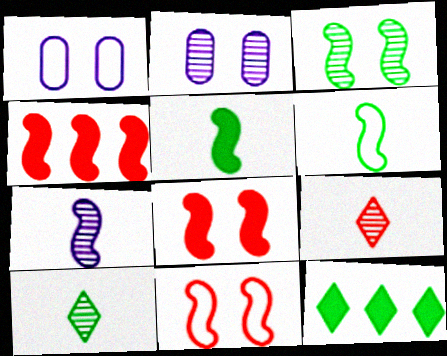[[1, 4, 10]]